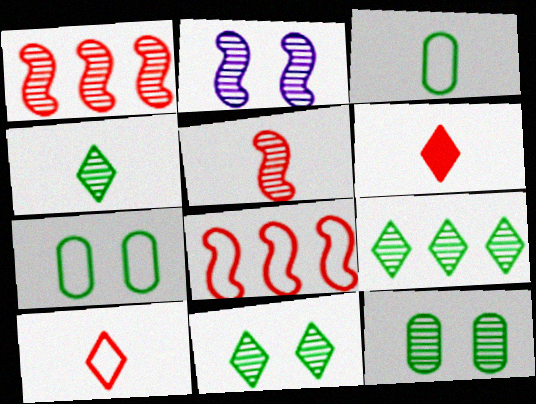[[4, 9, 11]]